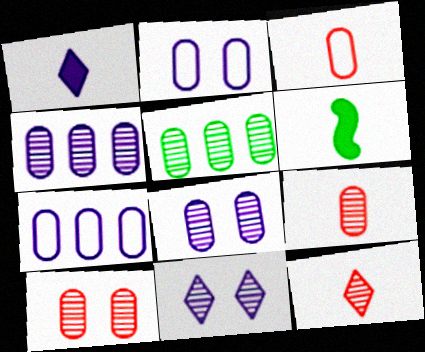[[5, 8, 9]]